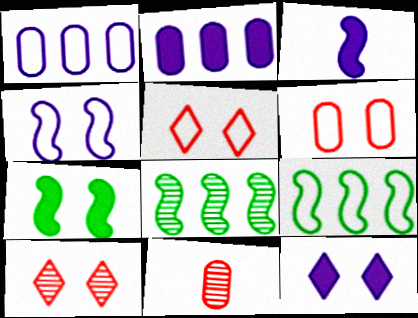[[2, 3, 12], 
[9, 11, 12]]